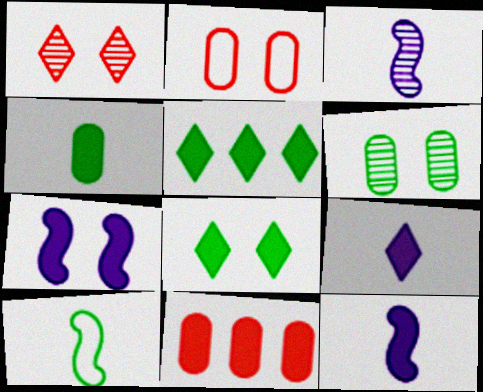[[2, 3, 5], 
[5, 6, 10], 
[8, 11, 12]]